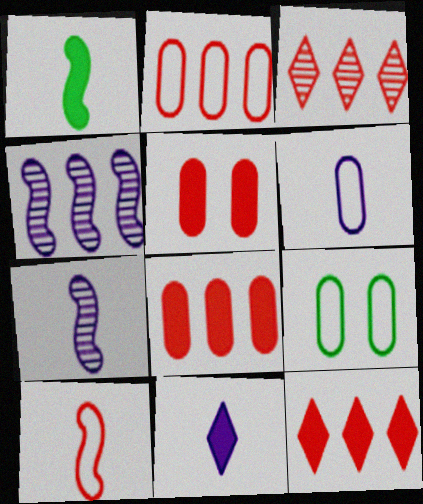[[1, 7, 10], 
[2, 6, 9], 
[3, 5, 10], 
[6, 7, 11], 
[7, 9, 12]]